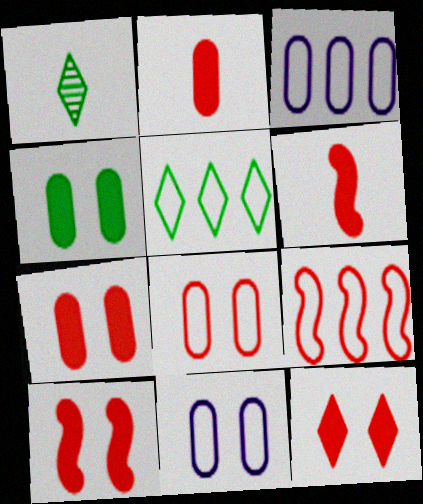[[1, 3, 10], 
[3, 5, 9], 
[7, 10, 12]]